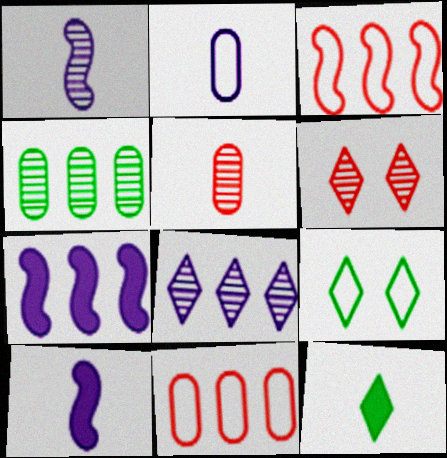[[1, 4, 6], 
[2, 3, 9], 
[5, 7, 9]]